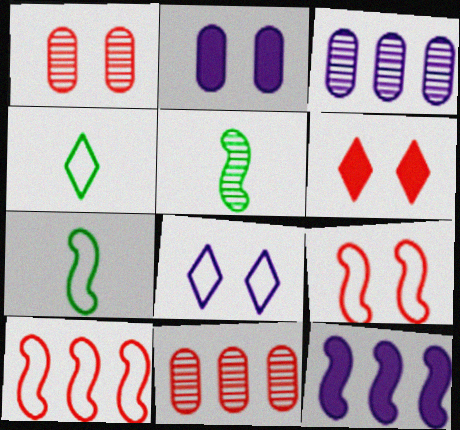[[1, 4, 12], 
[1, 6, 9], 
[3, 6, 7], 
[5, 9, 12]]